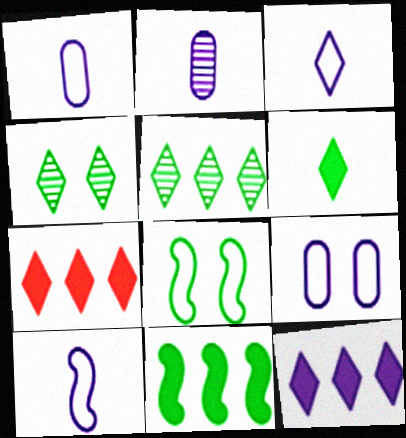[[1, 3, 10], 
[2, 7, 8], 
[3, 4, 7]]